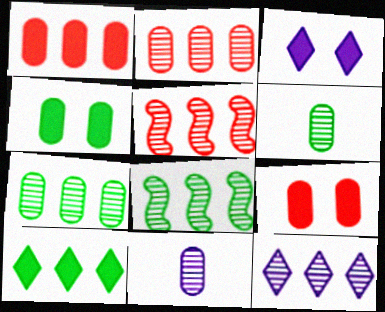[[2, 8, 12], 
[5, 7, 12]]